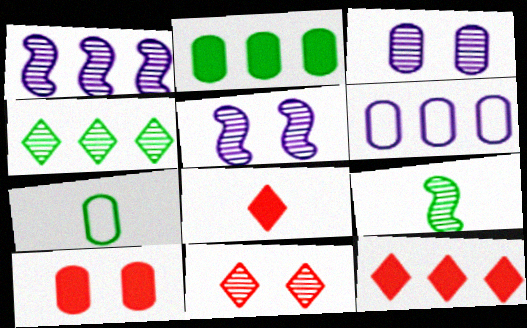[[5, 7, 12]]